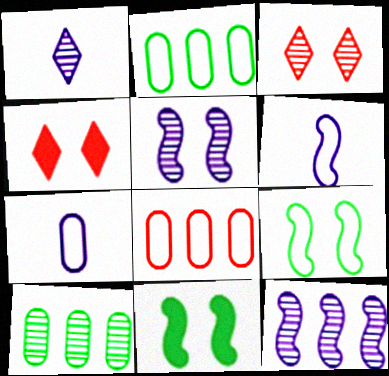[[1, 8, 11], 
[4, 6, 10]]